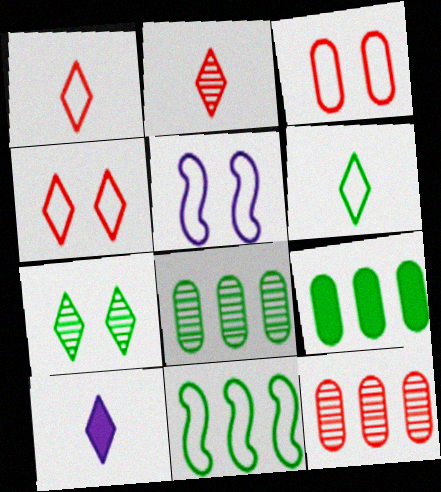[[2, 5, 9], 
[2, 6, 10]]